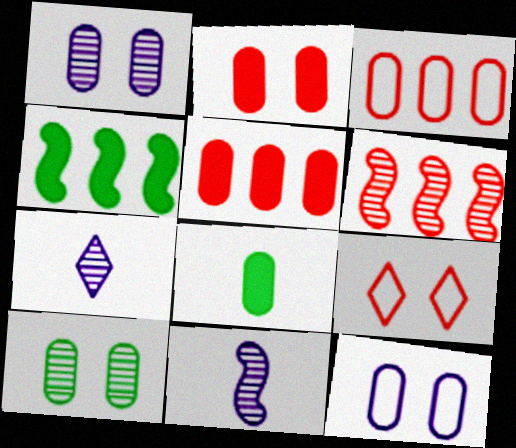[[1, 3, 8], 
[2, 10, 12], 
[6, 7, 10]]